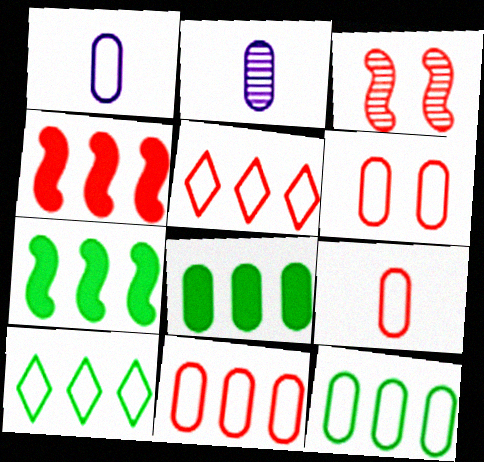[[1, 6, 12], 
[2, 6, 8], 
[6, 9, 11]]